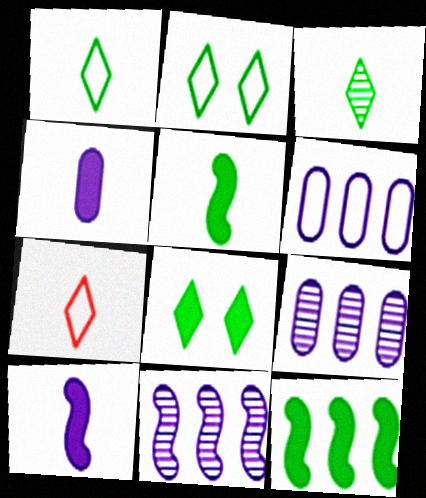[]